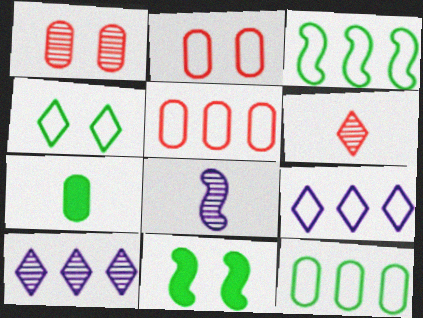[[3, 5, 9]]